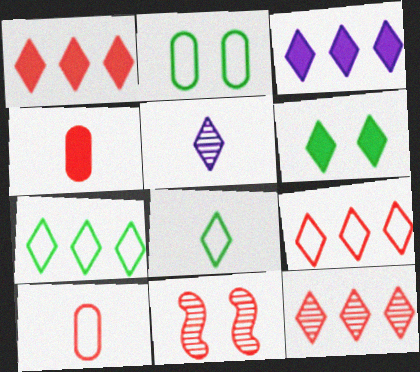[[1, 9, 12], 
[1, 10, 11], 
[3, 7, 12], 
[4, 9, 11], 
[5, 6, 9]]